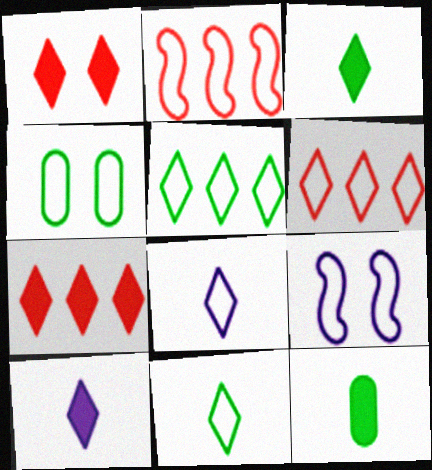[[2, 4, 8]]